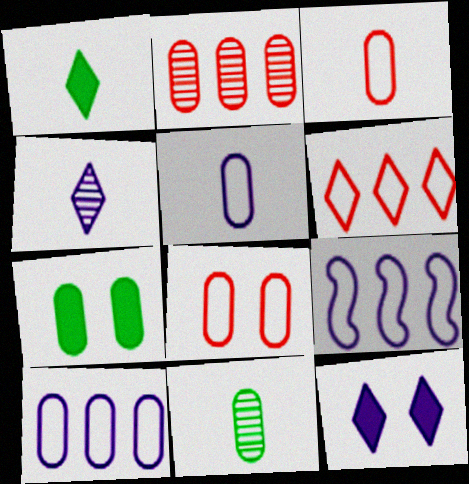[[2, 5, 7]]